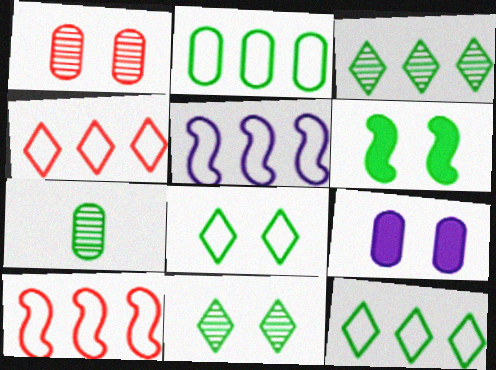[[2, 4, 5], 
[6, 7, 12]]